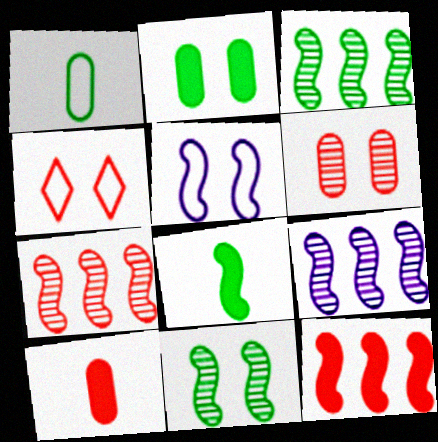[[3, 7, 9], 
[4, 7, 10], 
[5, 7, 8]]